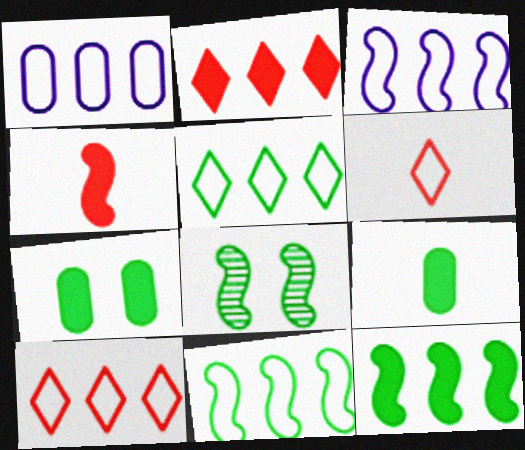[[1, 10, 11], 
[3, 4, 8], 
[5, 8, 9]]